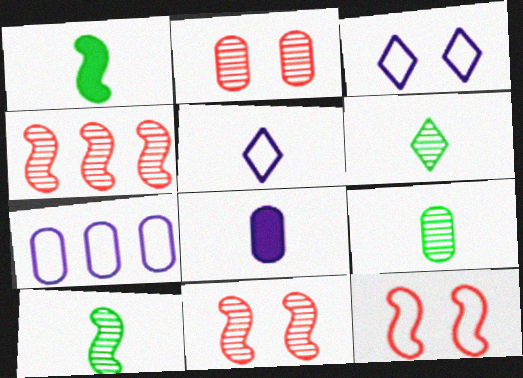[[6, 9, 10]]